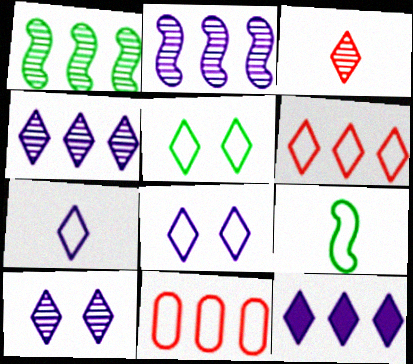[[1, 11, 12], 
[3, 5, 12], 
[5, 6, 7], 
[7, 10, 12], 
[8, 9, 11]]